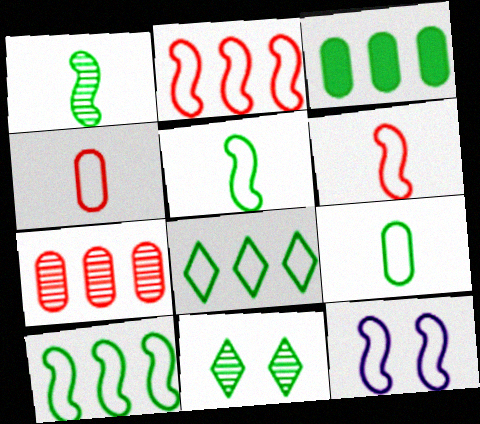[[2, 5, 12], 
[3, 5, 11], 
[4, 8, 12], 
[6, 10, 12]]